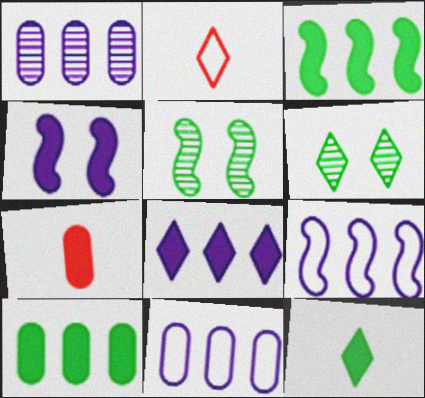[[1, 8, 9], 
[2, 6, 8], 
[6, 7, 9]]